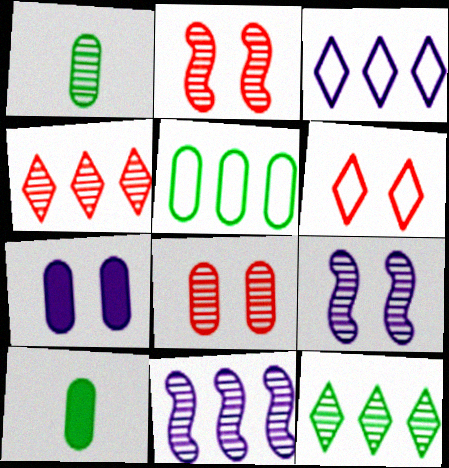[[1, 4, 9], 
[2, 3, 10], 
[6, 10, 11]]